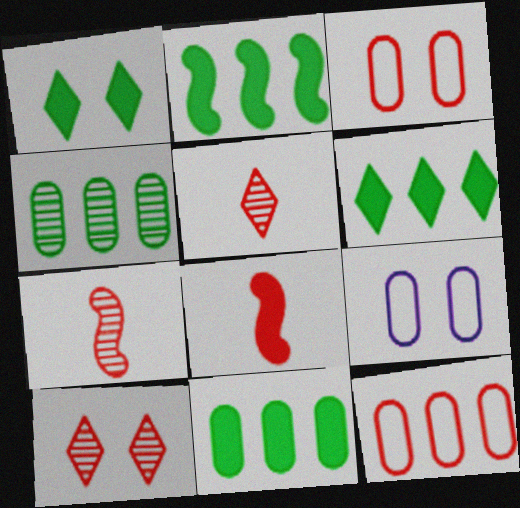[[2, 5, 9], 
[2, 6, 11], 
[6, 7, 9], 
[8, 10, 12]]